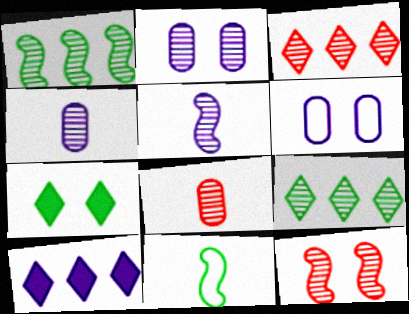[[1, 5, 12], 
[3, 8, 12], 
[4, 9, 12], 
[5, 6, 10], 
[6, 7, 12]]